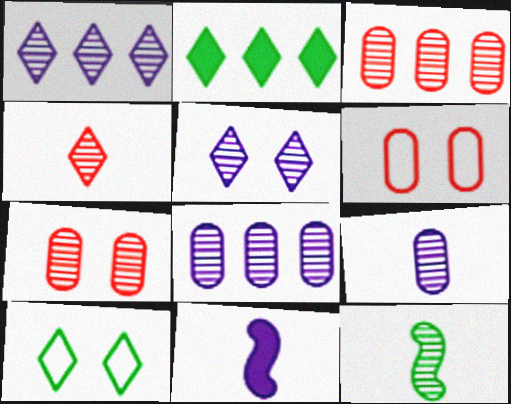[[1, 7, 12], 
[3, 5, 12], 
[3, 10, 11], 
[4, 9, 12]]